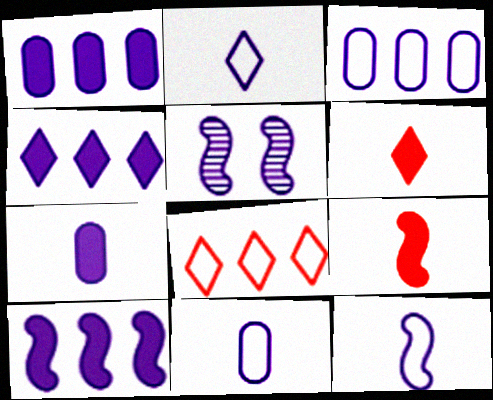[[1, 2, 5], 
[1, 4, 10], 
[2, 11, 12], 
[4, 5, 11], 
[5, 10, 12]]